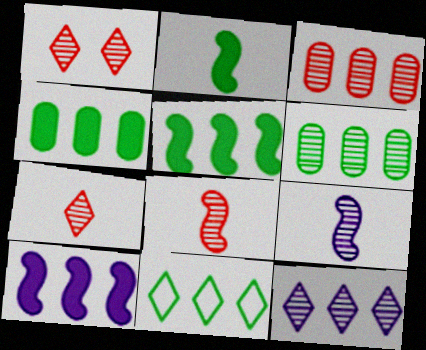[[1, 3, 8], 
[1, 6, 9], 
[3, 10, 11], 
[5, 6, 11]]